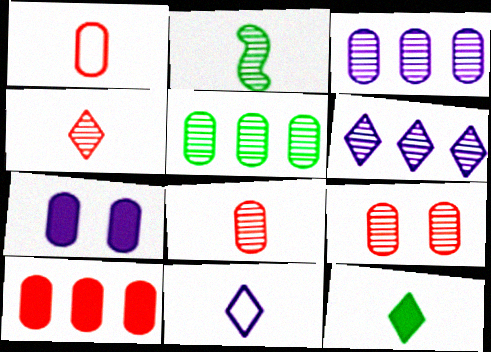[[1, 5, 7], 
[1, 9, 10], 
[2, 6, 9], 
[4, 11, 12]]